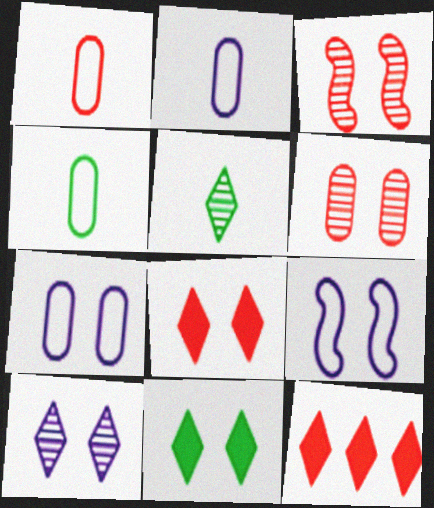[[1, 2, 4], 
[1, 3, 12], 
[3, 7, 11], 
[6, 9, 11]]